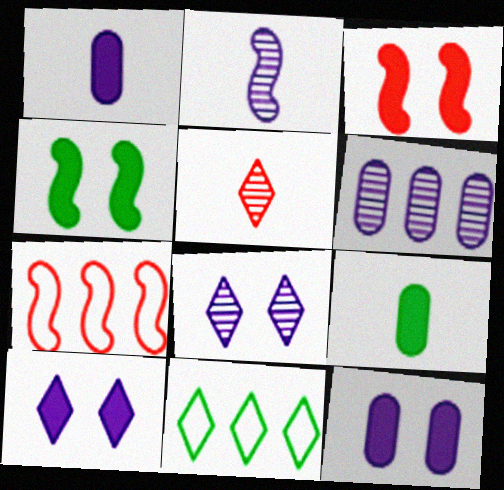[[2, 4, 7], 
[2, 6, 8], 
[5, 10, 11], 
[7, 8, 9]]